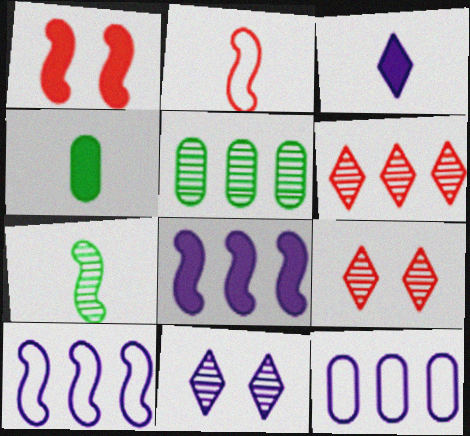[[1, 7, 10], 
[4, 9, 10]]